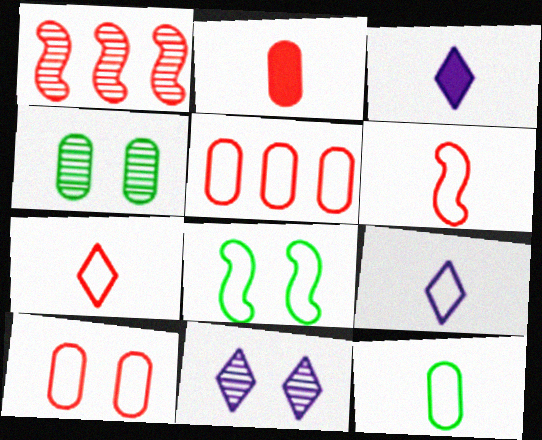[[5, 8, 9], 
[6, 9, 12]]